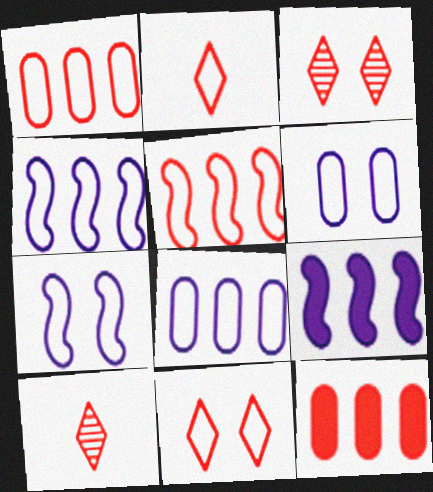[]